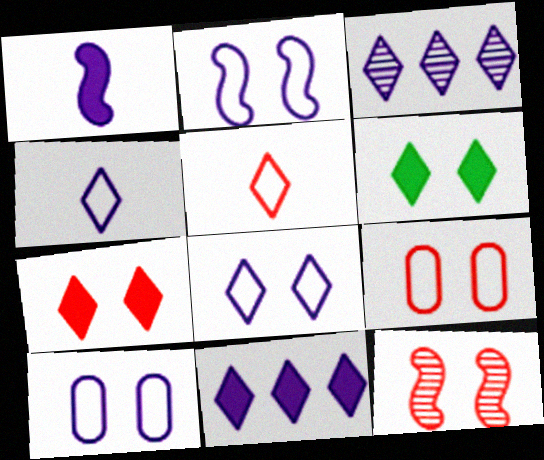[[1, 3, 10], 
[2, 8, 10], 
[3, 5, 6], 
[6, 10, 12], 
[7, 9, 12]]